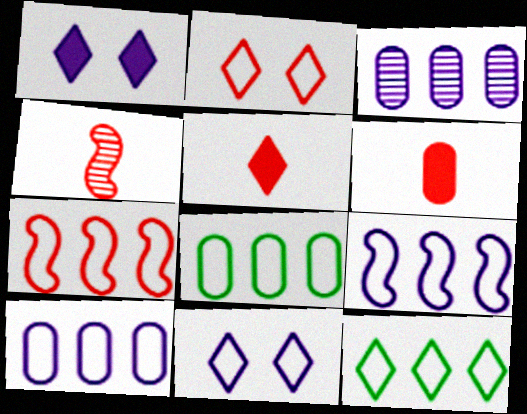[[1, 4, 8], 
[7, 10, 12]]